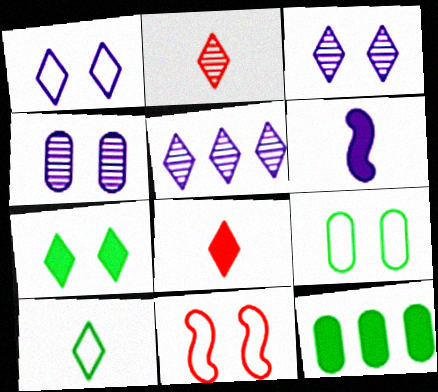[[1, 9, 11], 
[4, 7, 11]]